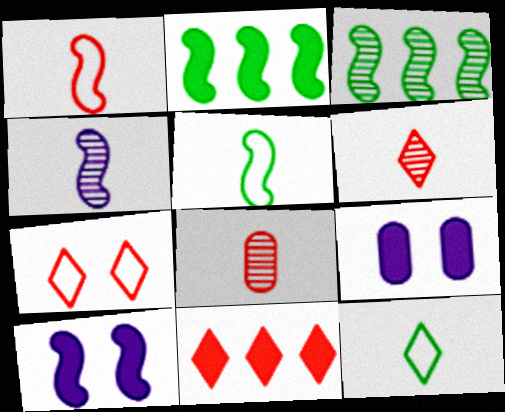[[1, 3, 10], 
[6, 7, 11]]